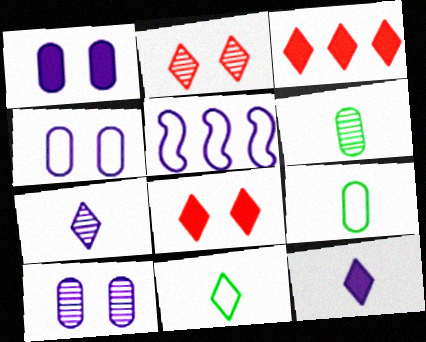[[1, 4, 10], 
[1, 5, 7], 
[5, 6, 8], 
[5, 10, 12]]